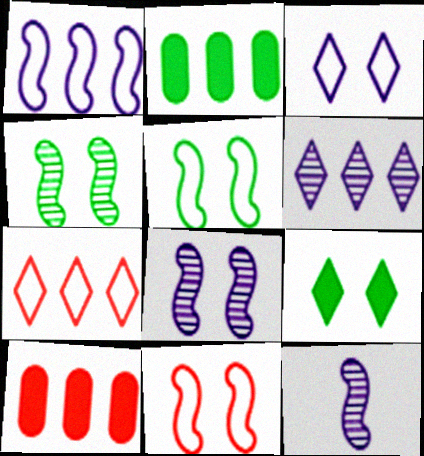[]